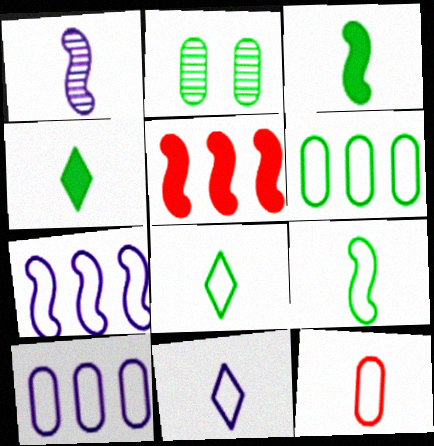[[1, 4, 12], 
[2, 5, 11], 
[9, 11, 12]]